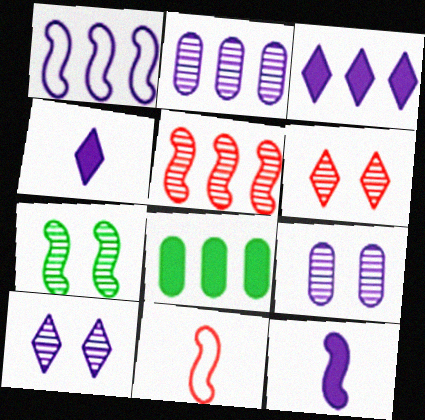[[1, 2, 3], 
[1, 4, 9], 
[6, 7, 9], 
[8, 10, 11]]